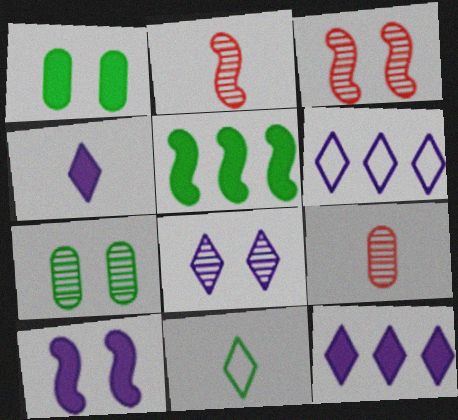[[1, 2, 6], 
[3, 7, 8], 
[4, 6, 8], 
[5, 7, 11]]